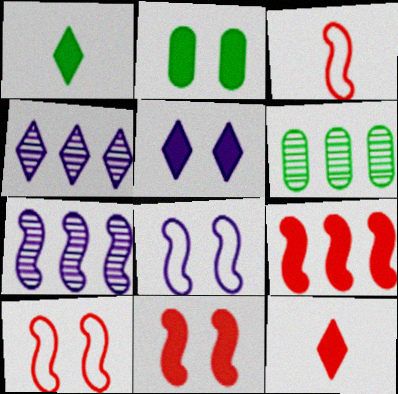[[2, 3, 4], 
[2, 5, 11], 
[3, 5, 6], 
[6, 8, 12]]